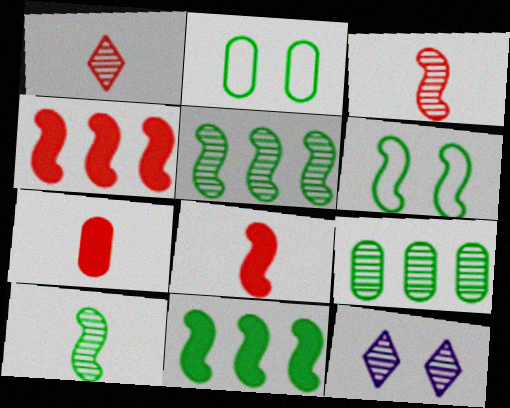[[3, 9, 12], 
[6, 10, 11]]